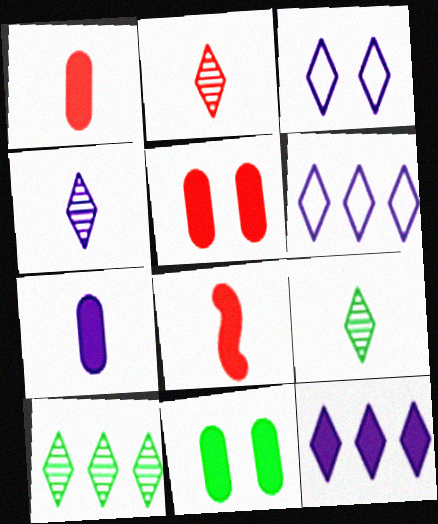[[2, 4, 9], 
[3, 4, 12], 
[8, 11, 12]]